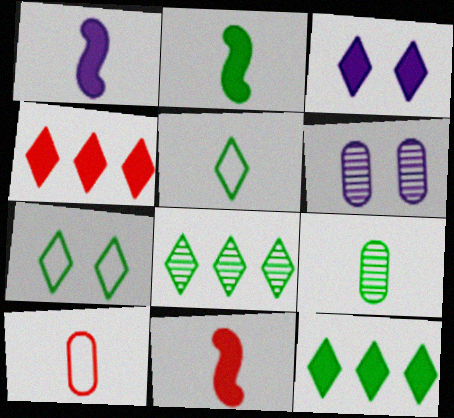[[1, 2, 11], 
[2, 5, 9]]